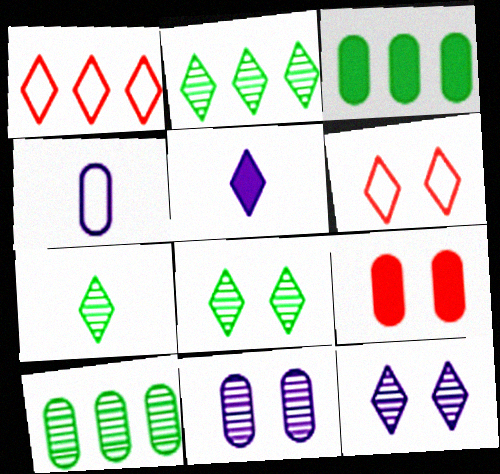[[1, 5, 8], 
[2, 5, 6], 
[2, 7, 8], 
[4, 9, 10]]